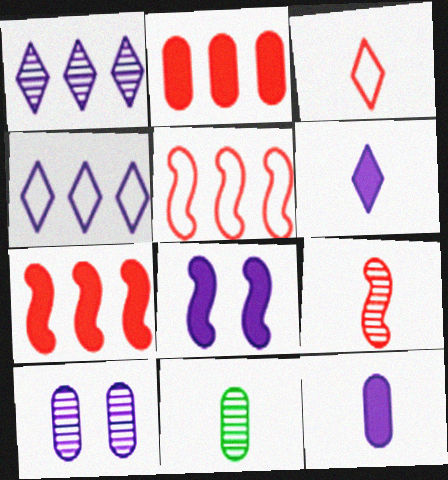[]